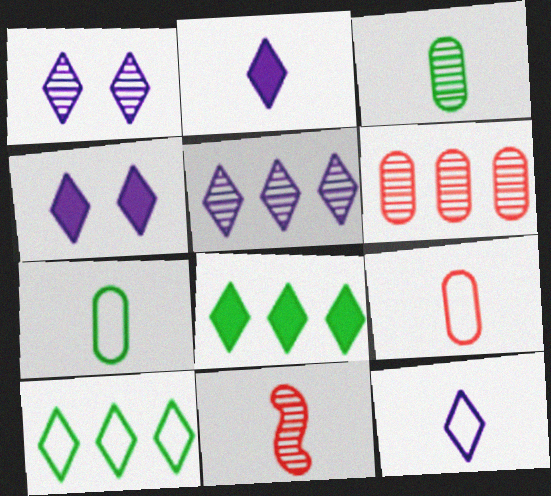[[2, 7, 11], 
[4, 5, 12]]